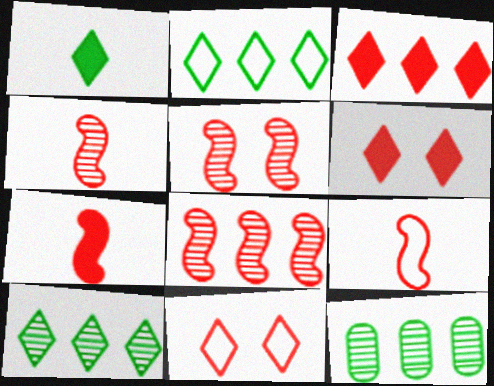[[4, 5, 8], 
[4, 7, 9]]